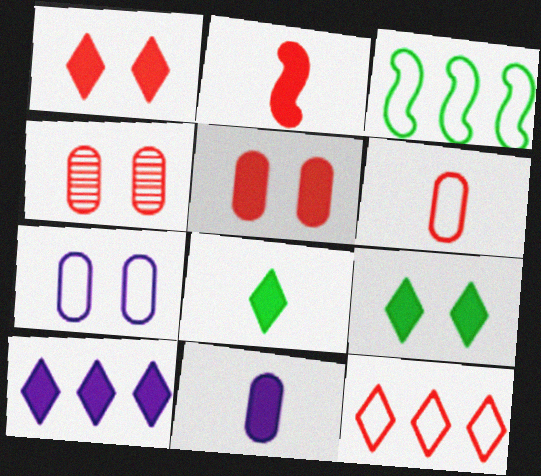[[1, 8, 10], 
[2, 4, 12], 
[2, 8, 11]]